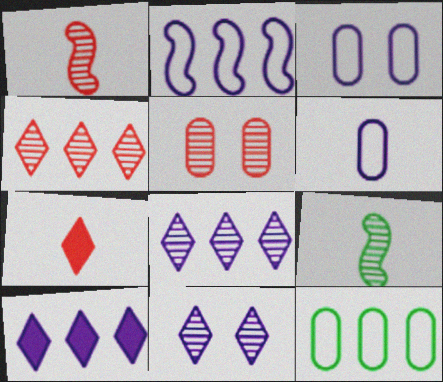[[1, 4, 5], 
[5, 8, 9], 
[6, 7, 9]]